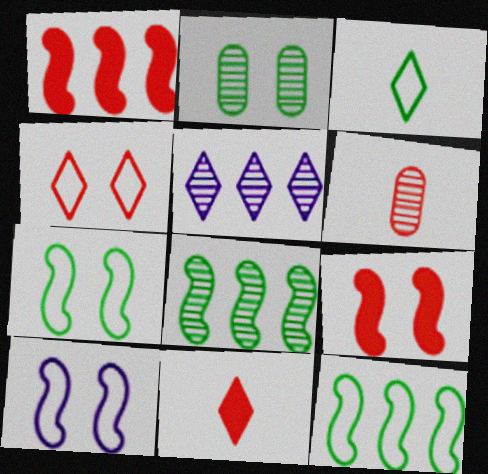[[1, 4, 6]]